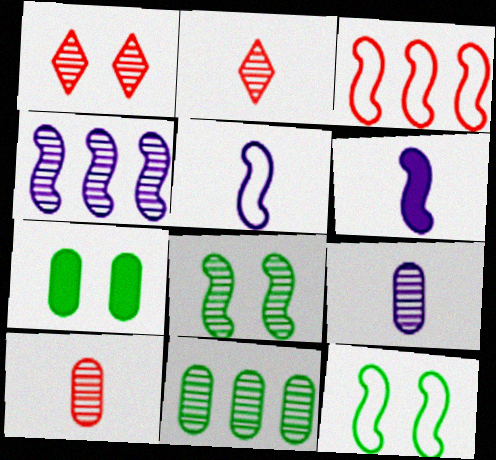[[3, 5, 12], 
[3, 6, 8]]